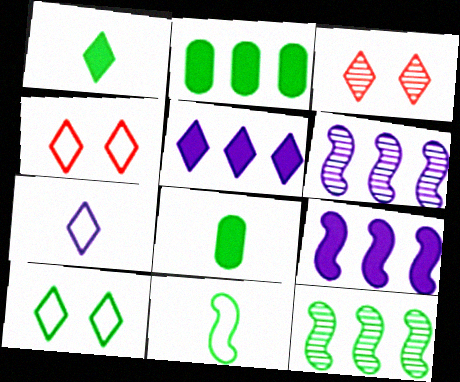[[4, 6, 8], 
[8, 10, 12]]